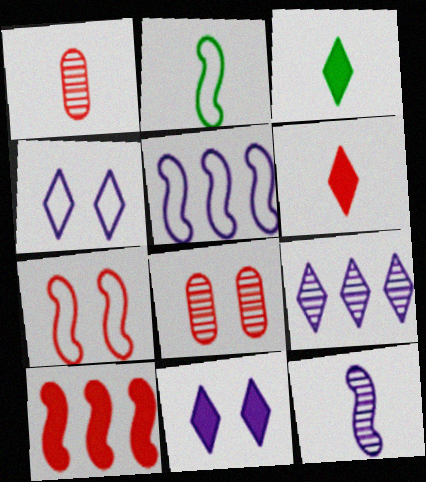[[2, 5, 7], 
[3, 5, 8]]